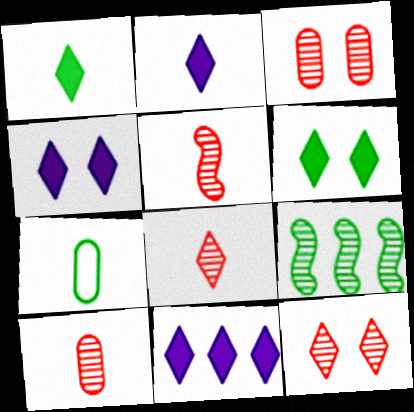[[2, 4, 11], 
[2, 5, 7], 
[5, 8, 10], 
[6, 7, 9]]